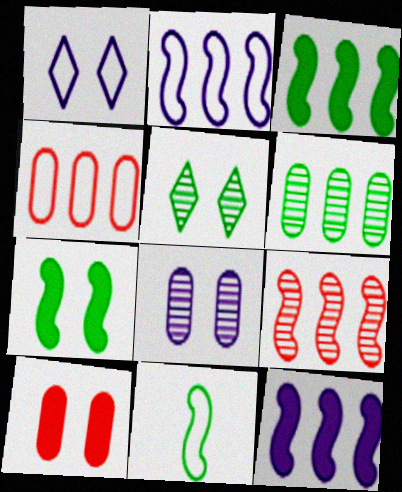[[1, 4, 11], 
[2, 3, 9]]